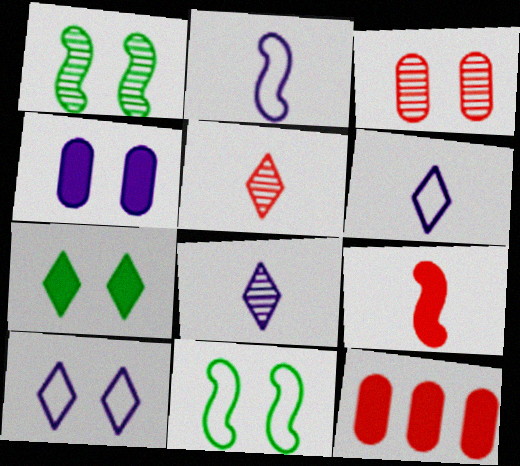[[1, 6, 12], 
[8, 11, 12]]